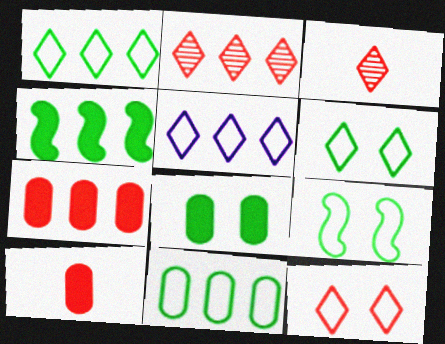[]